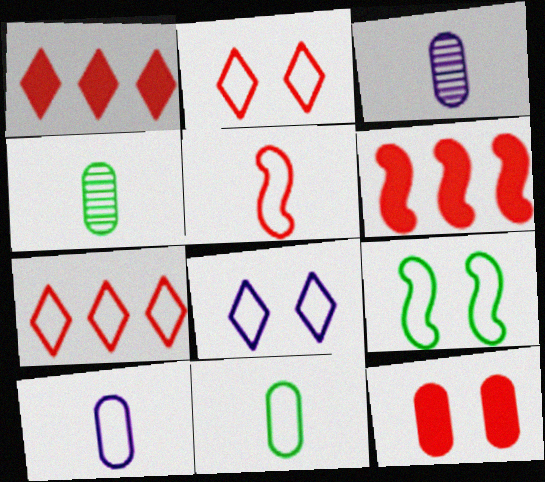[[1, 3, 9], 
[4, 6, 8], 
[7, 9, 10]]